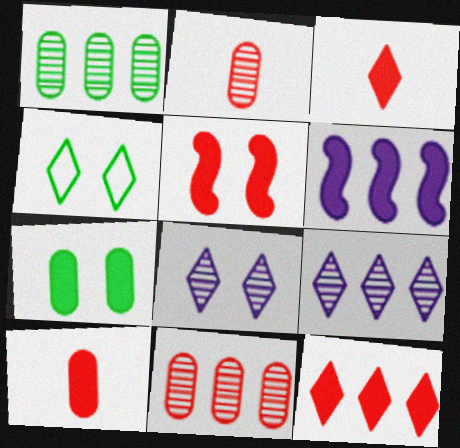[[2, 4, 6], 
[3, 4, 9], 
[3, 6, 7], 
[5, 10, 12]]